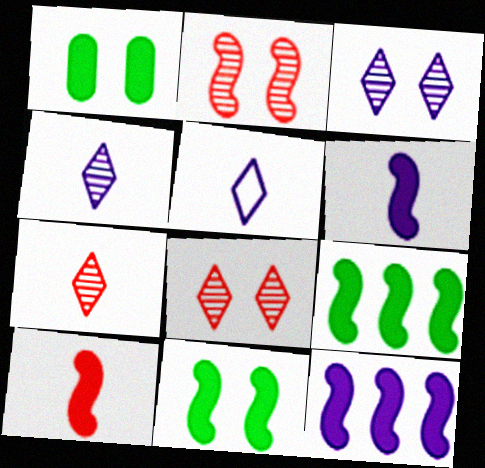[[10, 11, 12]]